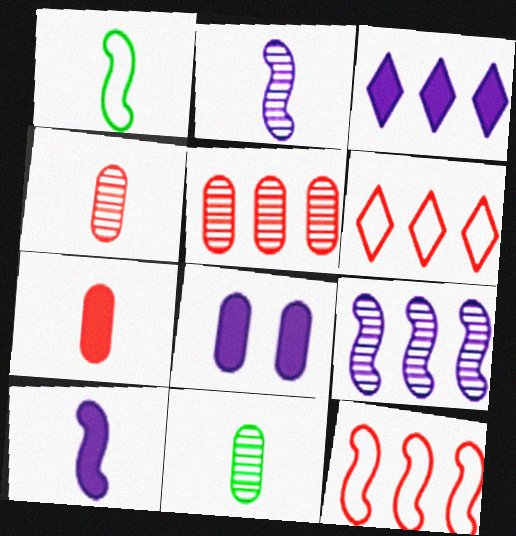[[3, 8, 10]]